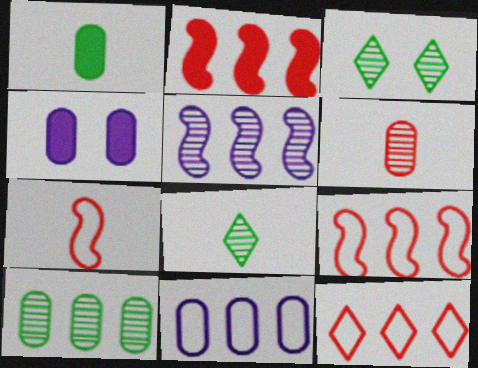[[3, 5, 6], 
[4, 8, 9]]